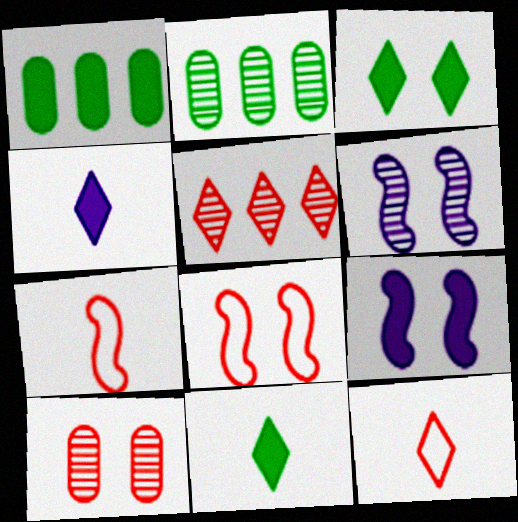[[1, 6, 12], 
[2, 4, 8], 
[2, 9, 12]]